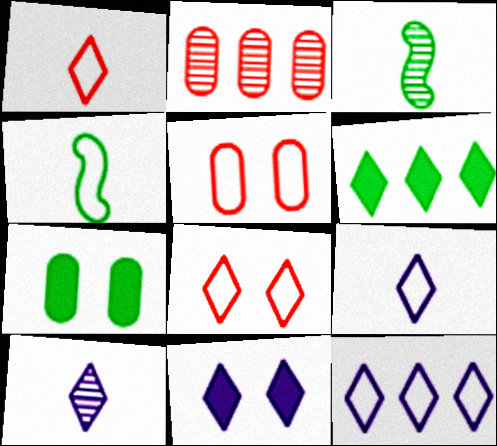[[2, 4, 11], 
[4, 5, 12], 
[6, 8, 10], 
[10, 11, 12]]